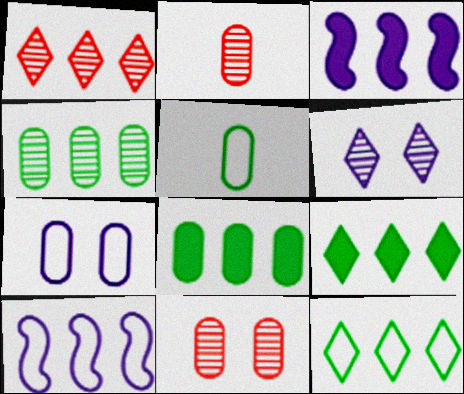[[1, 8, 10], 
[2, 7, 8]]